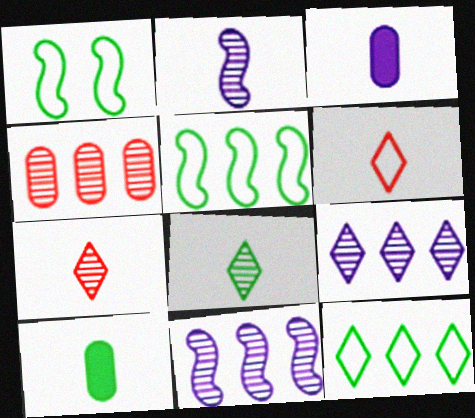[[2, 6, 10]]